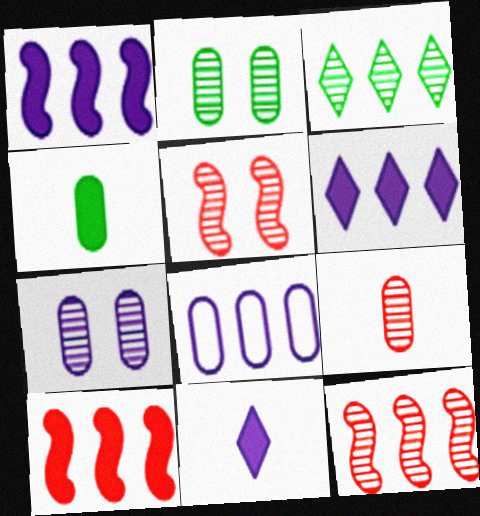[[3, 8, 10]]